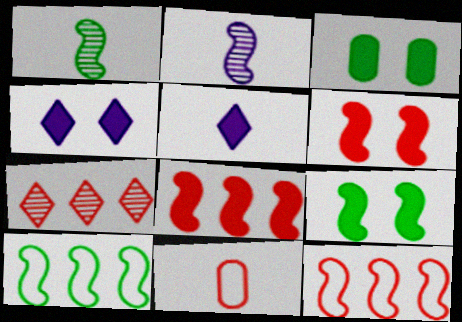[[1, 5, 11], 
[1, 9, 10], 
[2, 6, 10], 
[2, 9, 12], 
[3, 4, 6], 
[3, 5, 8], 
[6, 7, 11]]